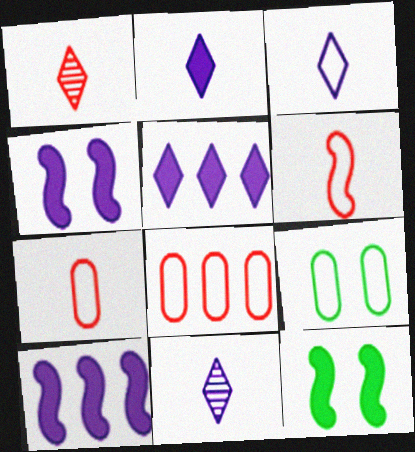[[1, 9, 10], 
[2, 3, 11], 
[8, 11, 12]]